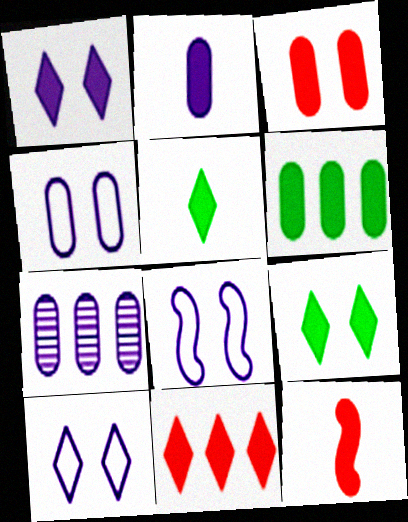[[1, 5, 11], 
[1, 6, 12], 
[2, 3, 6], 
[2, 4, 7], 
[2, 5, 12], 
[3, 11, 12], 
[4, 8, 10]]